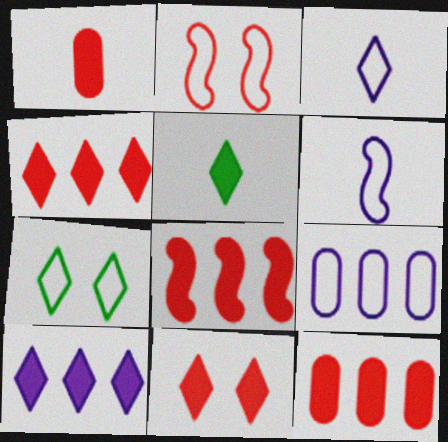[[1, 8, 11], 
[4, 8, 12], 
[5, 10, 11]]